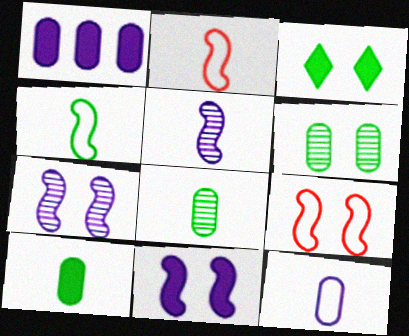[]